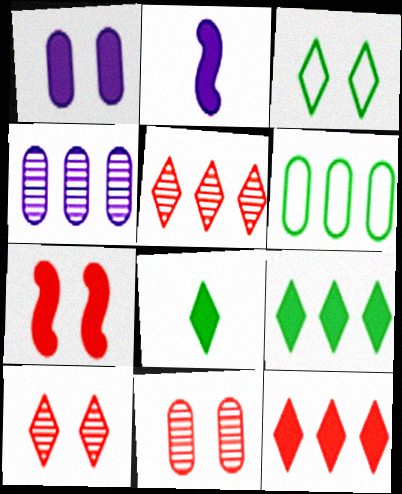[[2, 6, 10]]